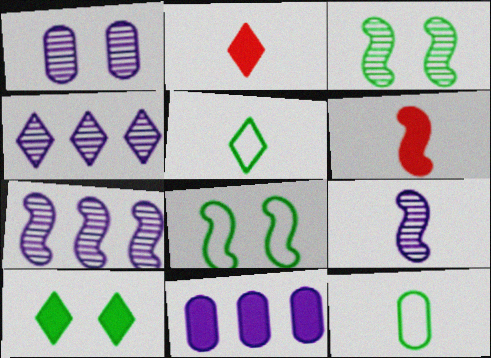[[1, 4, 9], 
[2, 9, 12], 
[6, 7, 8], 
[6, 10, 11]]